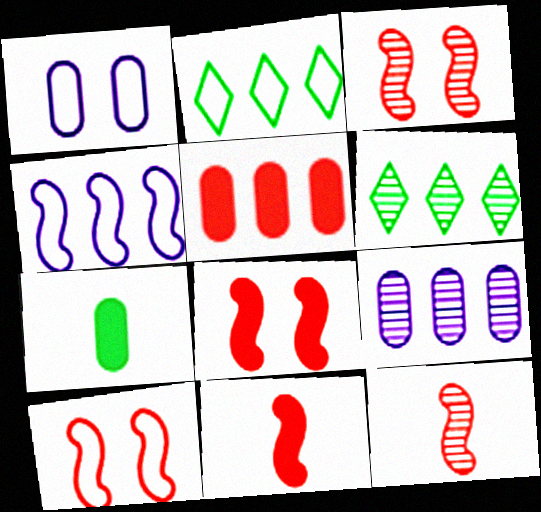[[1, 6, 11], 
[3, 8, 10], 
[4, 5, 6]]